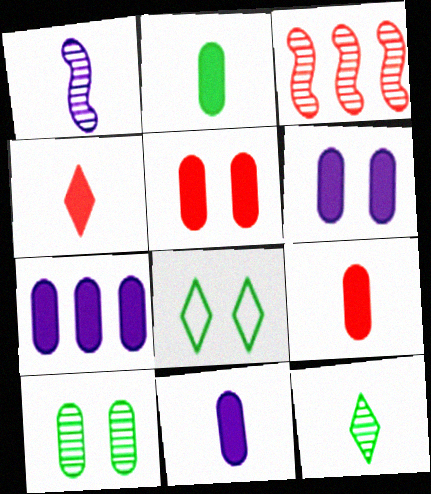[[2, 5, 7], 
[2, 9, 11], 
[3, 8, 11], 
[6, 7, 11]]